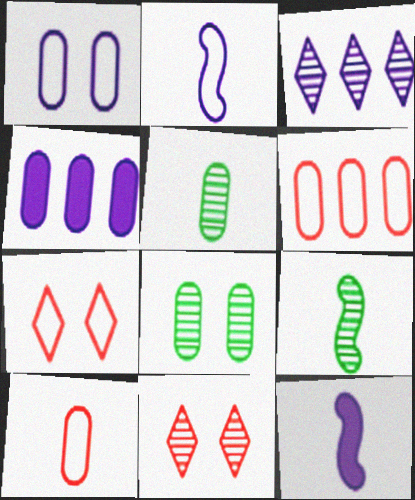[[1, 3, 12], 
[4, 7, 9], 
[4, 8, 10]]